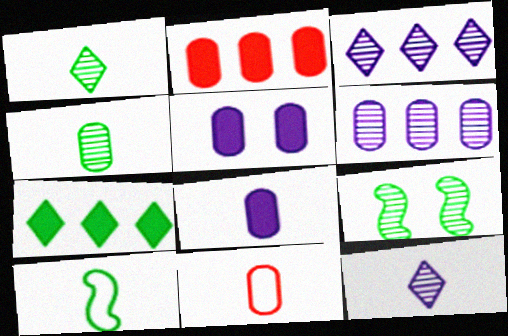[[4, 8, 11]]